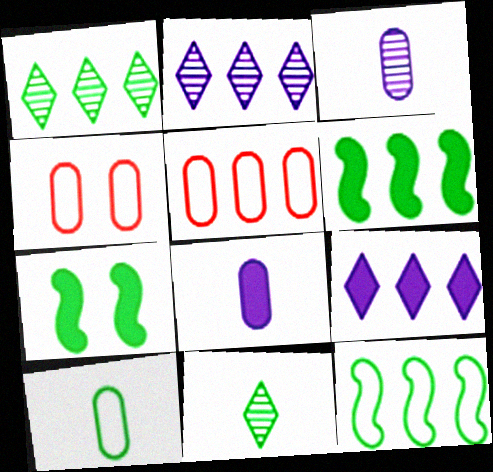[[1, 7, 10], 
[2, 5, 6]]